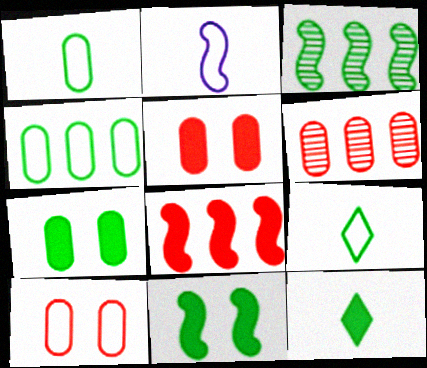[[3, 7, 9]]